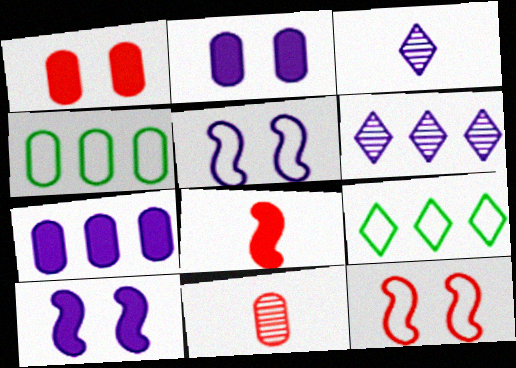[[2, 4, 11], 
[3, 5, 7], 
[9, 10, 11]]